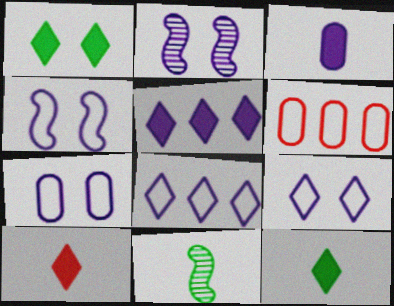[[1, 5, 10], 
[2, 3, 8], 
[2, 6, 12], 
[4, 7, 9]]